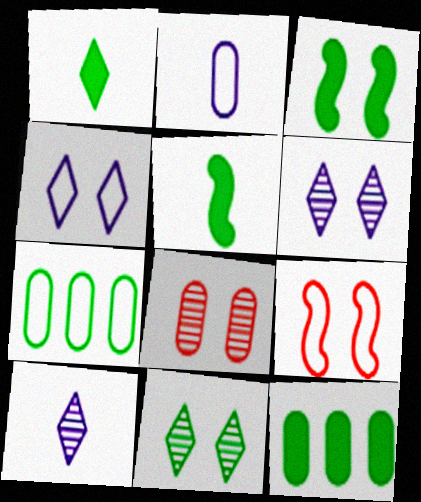[[1, 3, 12], 
[2, 8, 12], 
[3, 4, 8], 
[5, 7, 11], 
[9, 10, 12]]